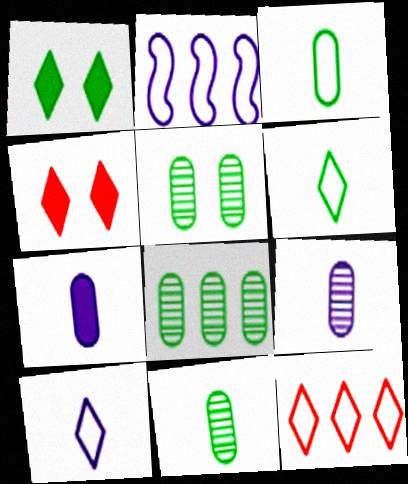[[2, 4, 11], 
[5, 8, 11]]